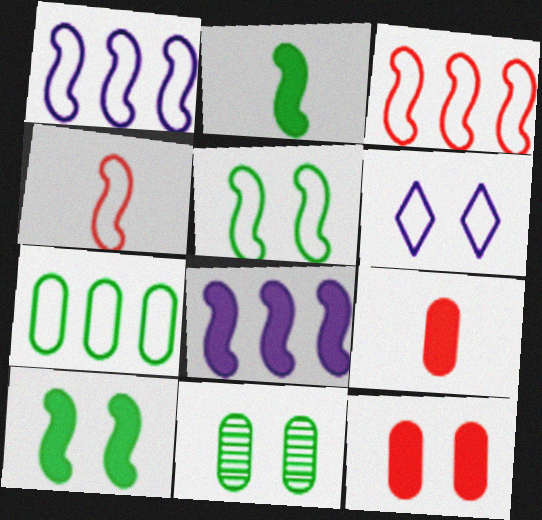[[1, 4, 5], 
[4, 6, 7]]